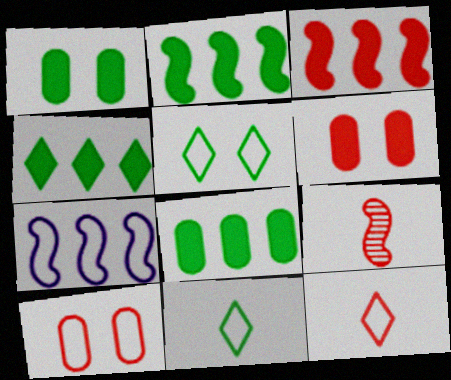[[2, 4, 8], 
[7, 10, 11]]